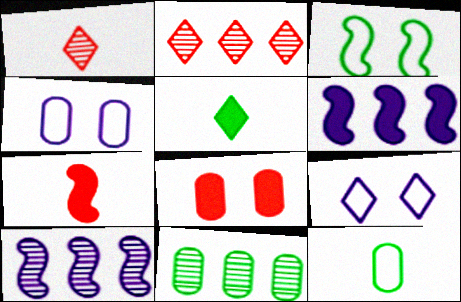[[2, 5, 9], 
[2, 10, 11], 
[3, 5, 11], 
[3, 7, 10], 
[5, 6, 8], 
[7, 9, 11]]